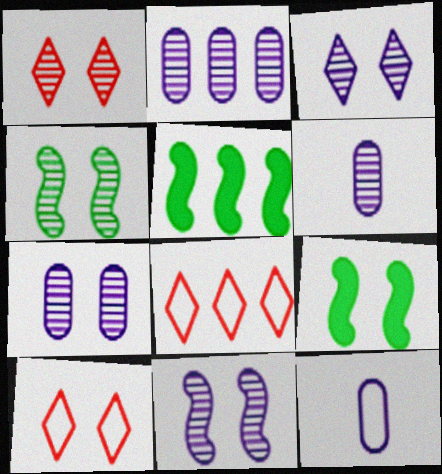[[1, 4, 7], 
[1, 5, 12], 
[2, 5, 8], 
[2, 6, 7], 
[3, 7, 11], 
[5, 6, 10], 
[6, 8, 9], 
[7, 9, 10]]